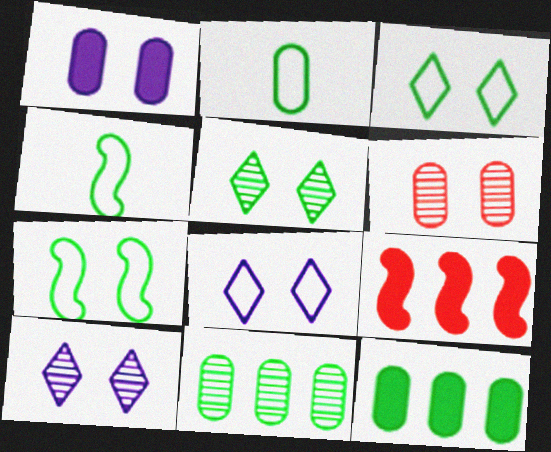[[2, 9, 10], 
[4, 5, 12]]